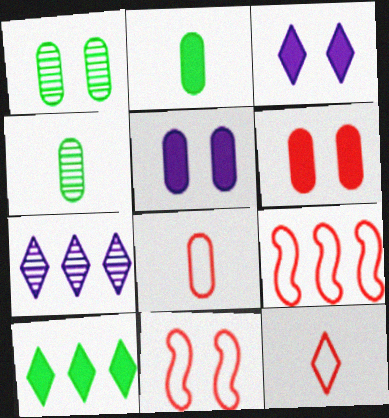[[1, 3, 11], 
[2, 7, 11], 
[3, 4, 9]]